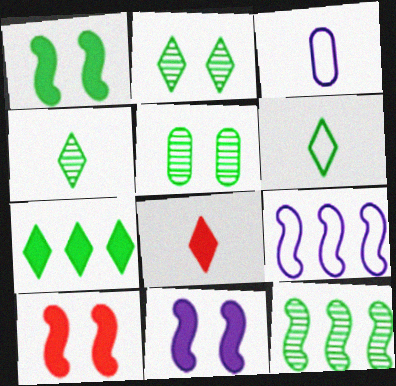[[1, 10, 11], 
[2, 6, 7], 
[4, 5, 12], 
[5, 8, 9]]